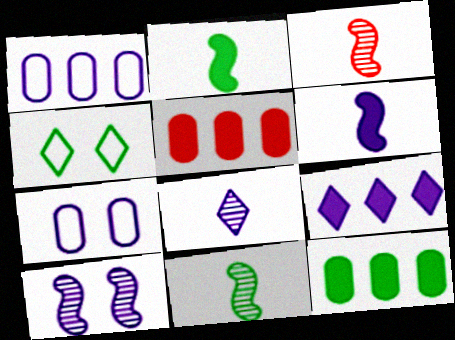[[4, 11, 12]]